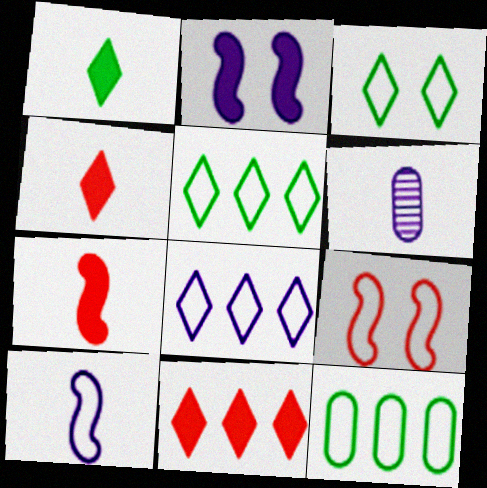[[2, 6, 8]]